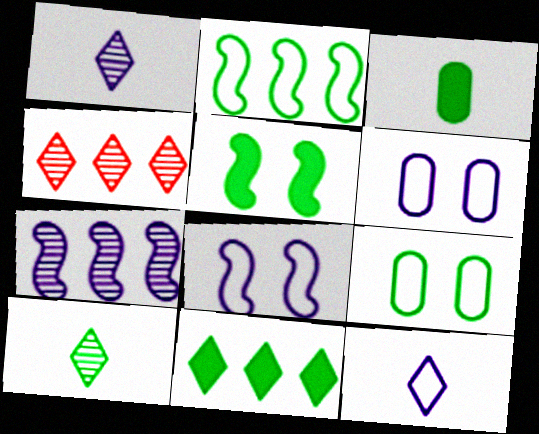[[3, 4, 8], 
[3, 5, 11]]